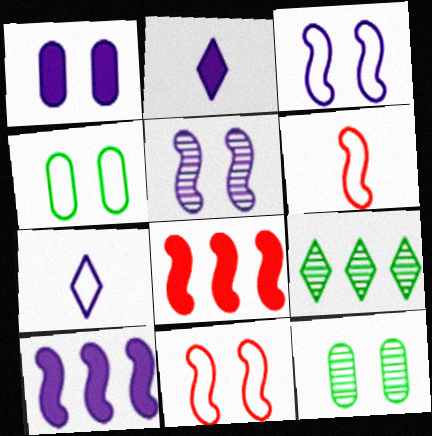[[1, 2, 10], 
[1, 6, 9], 
[7, 8, 12]]